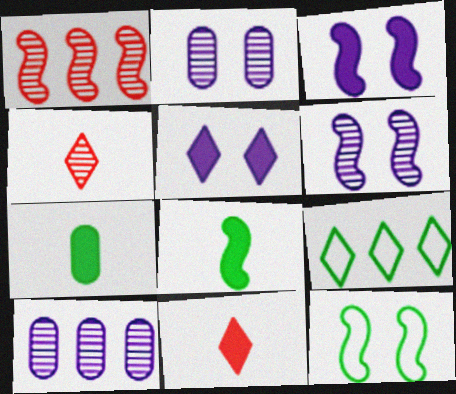[[4, 5, 9], 
[10, 11, 12]]